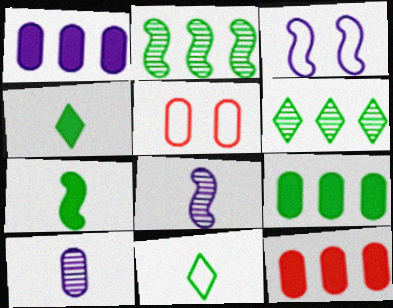[[1, 9, 12], 
[5, 9, 10]]